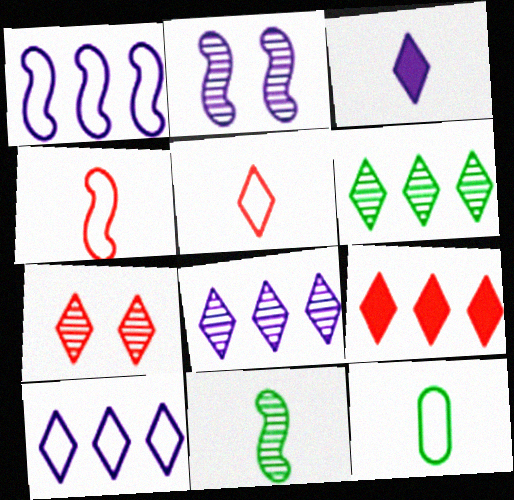[[2, 9, 12], 
[5, 7, 9], 
[6, 9, 10]]